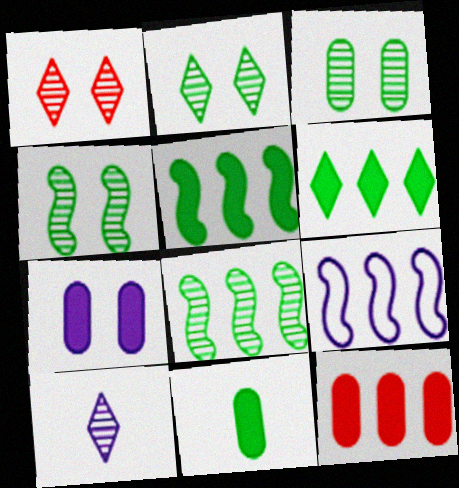[[1, 9, 11], 
[2, 3, 4], 
[7, 9, 10], 
[7, 11, 12]]